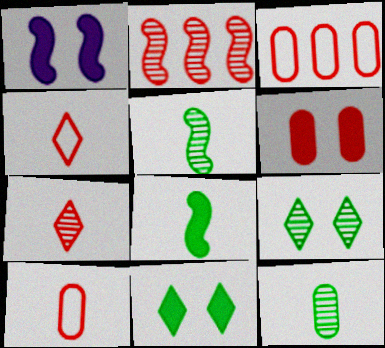[[1, 6, 11], 
[2, 4, 6]]